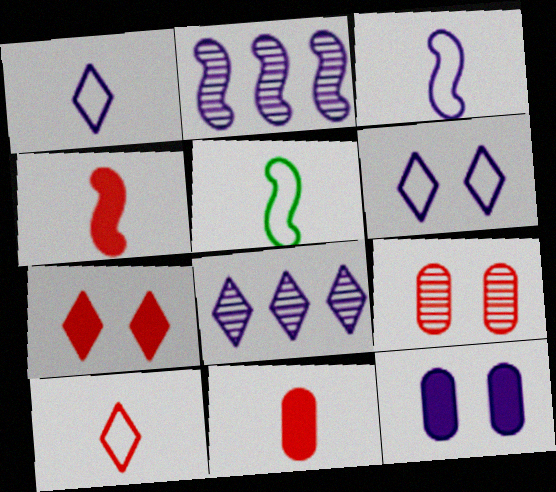[[1, 2, 12], 
[3, 8, 12]]